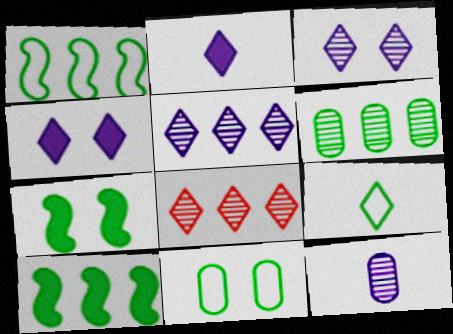[[1, 9, 11], 
[4, 8, 9], 
[6, 7, 9]]